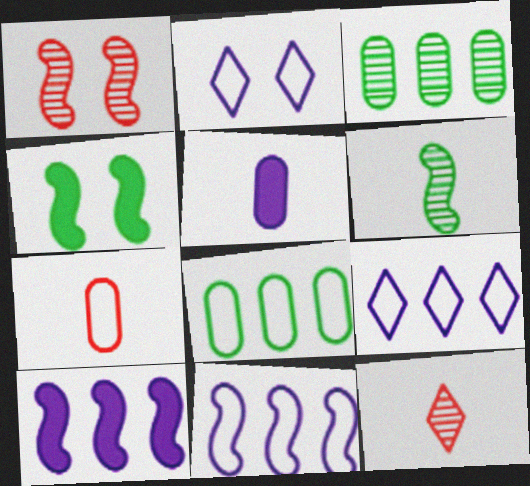[]